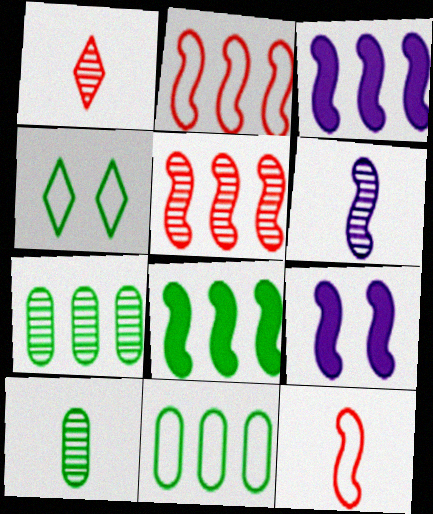[[1, 6, 10], 
[1, 9, 11], 
[4, 8, 10]]